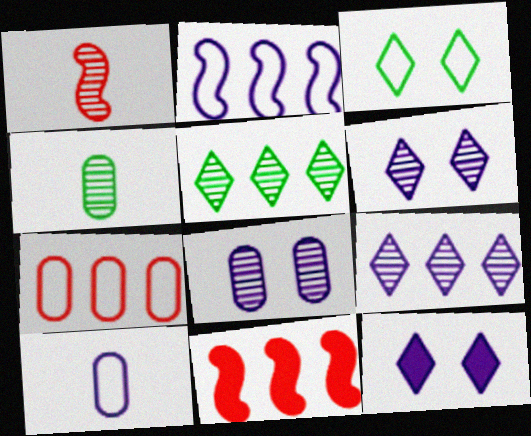[[1, 5, 8]]